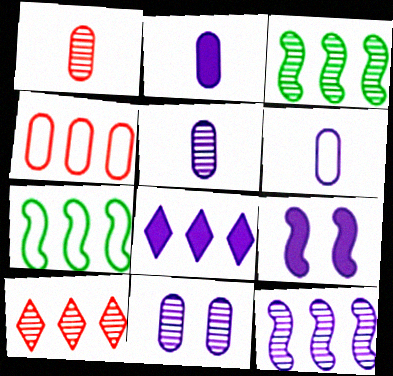[[2, 5, 6], 
[2, 8, 9], 
[3, 4, 8]]